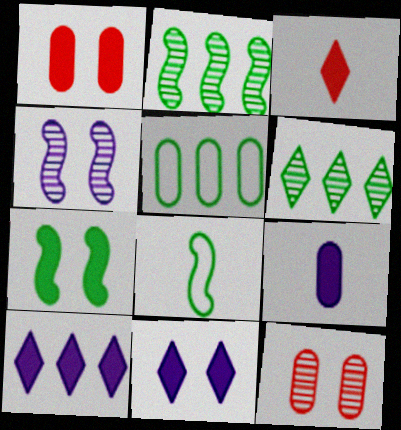[[1, 7, 11], 
[2, 7, 8], 
[3, 4, 5], 
[5, 9, 12], 
[8, 10, 12]]